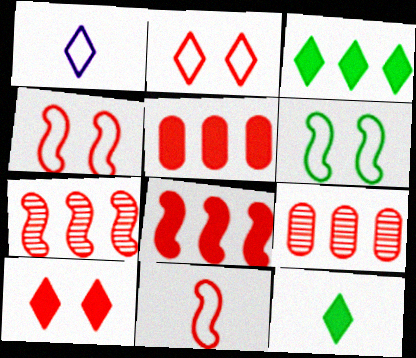[[9, 10, 11]]